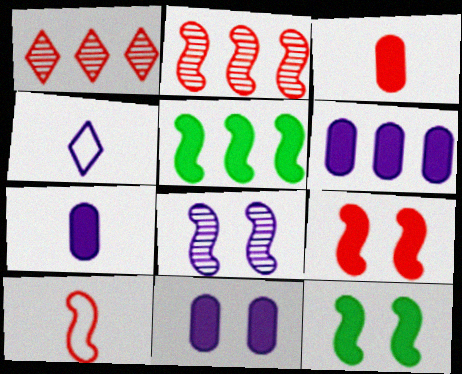[[2, 9, 10], 
[4, 6, 8], 
[5, 8, 10], 
[6, 7, 11]]